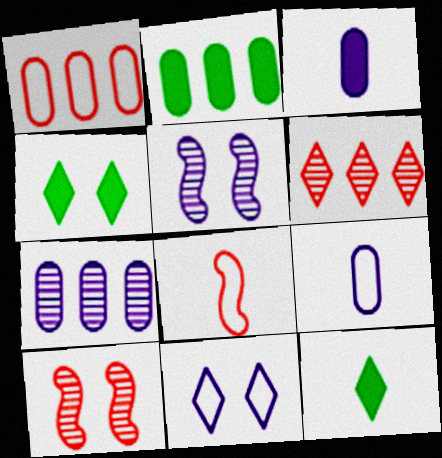[[1, 2, 7], 
[1, 5, 12], 
[4, 7, 8], 
[6, 11, 12]]